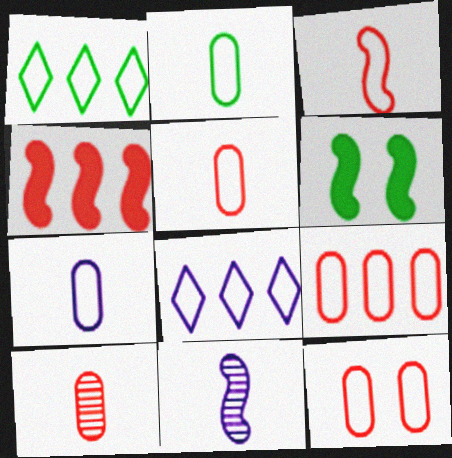[[2, 5, 7], 
[5, 9, 12], 
[6, 8, 10]]